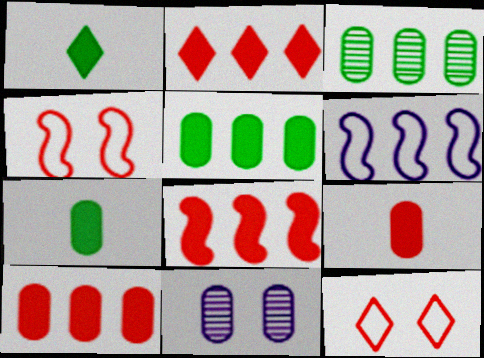[[2, 3, 6], 
[2, 8, 10]]